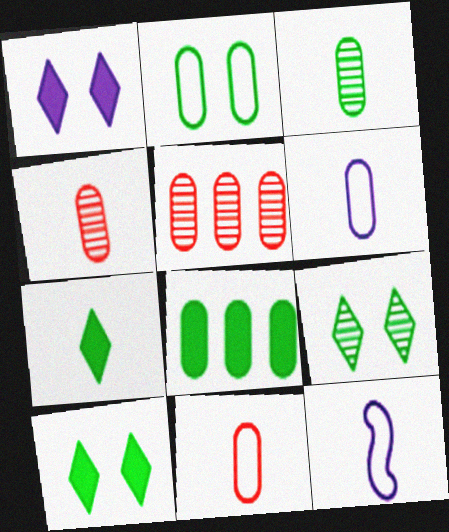[[2, 3, 8], 
[4, 7, 12], 
[5, 10, 12]]